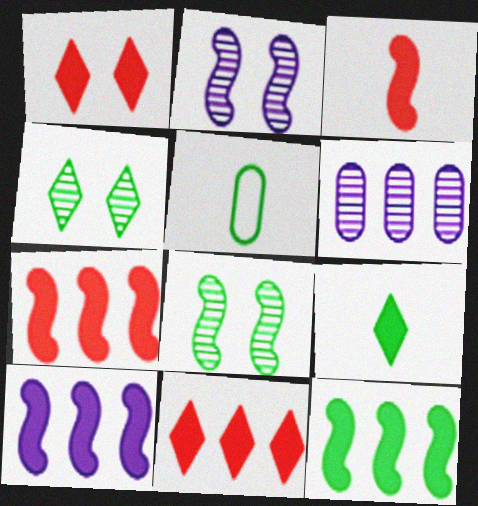[[2, 5, 11], 
[4, 5, 12], 
[7, 10, 12]]